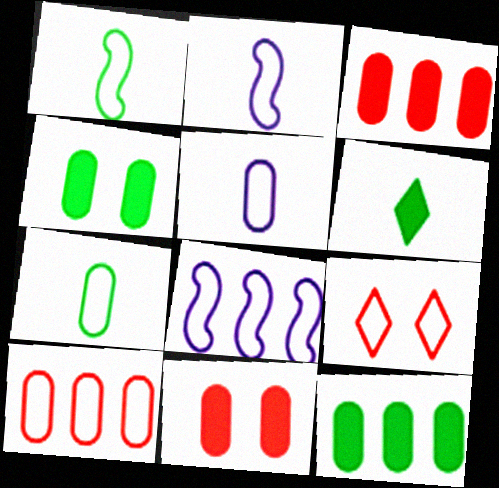[[7, 8, 9]]